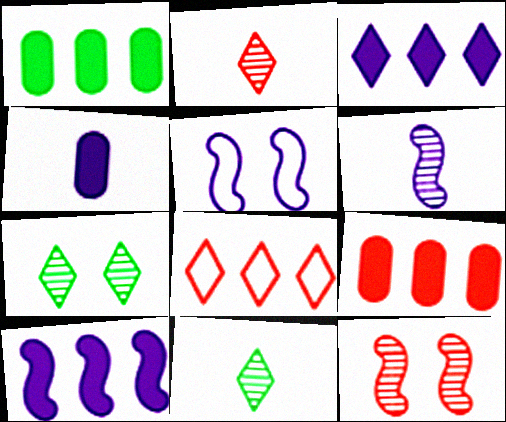[[1, 2, 5], 
[5, 6, 10], 
[5, 9, 11]]